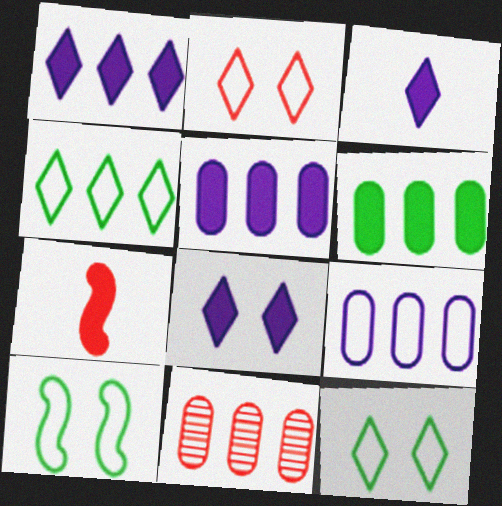[[1, 3, 8], 
[2, 7, 11], 
[3, 10, 11], 
[6, 7, 8], 
[6, 9, 11]]